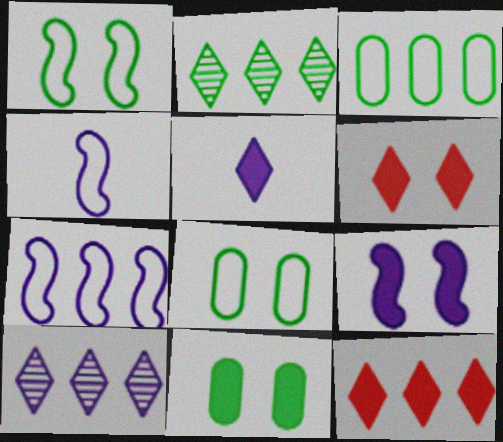[[6, 9, 11]]